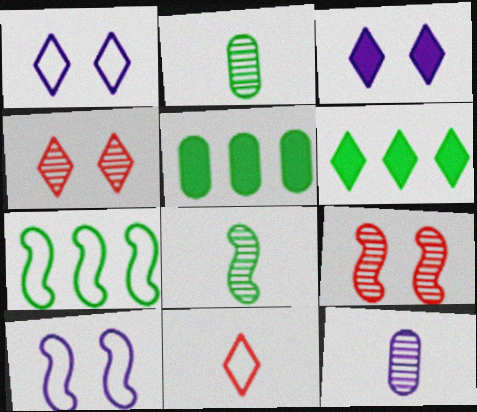[]